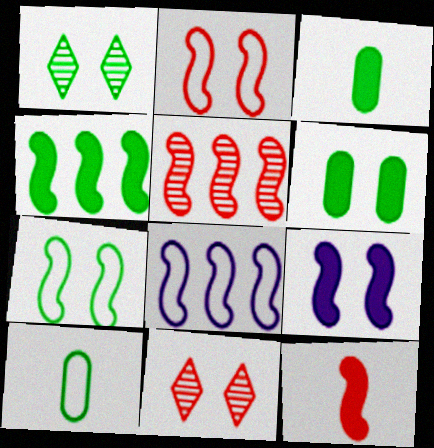[[1, 4, 10], 
[1, 6, 7], 
[2, 5, 12], 
[3, 8, 11], 
[4, 5, 8], 
[4, 9, 12]]